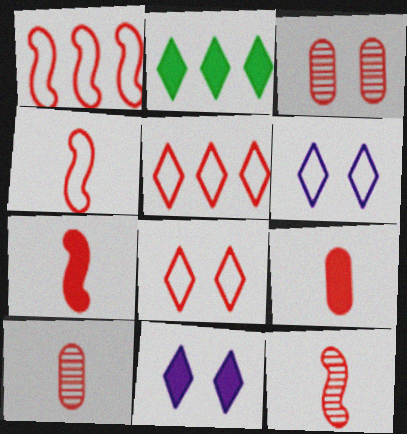[[3, 5, 7], 
[4, 7, 12]]